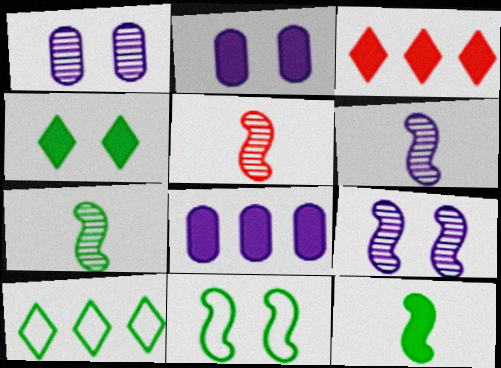[[2, 3, 12], 
[2, 5, 10], 
[5, 6, 7]]